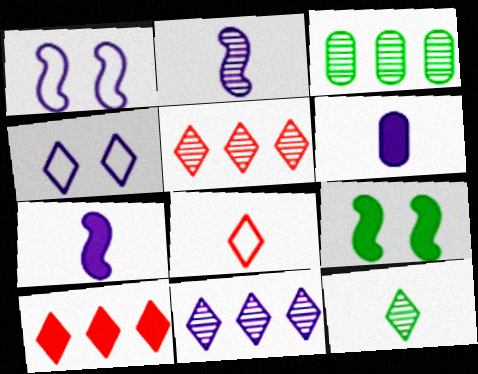[[1, 6, 11], 
[4, 10, 12], 
[6, 9, 10]]